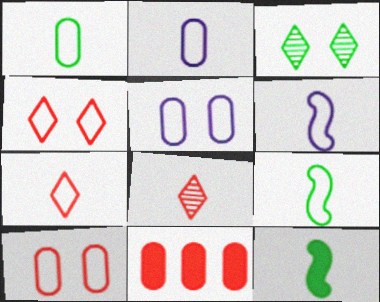[[1, 6, 7], 
[2, 7, 9], 
[2, 8, 12], 
[3, 6, 11]]